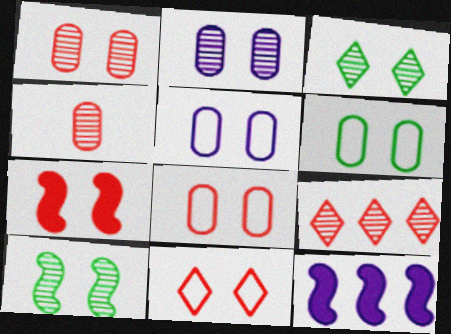[[1, 7, 11], 
[3, 5, 7], 
[5, 6, 8]]